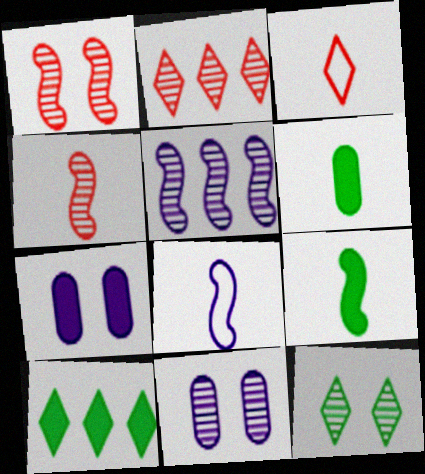[[1, 11, 12], 
[4, 8, 9]]